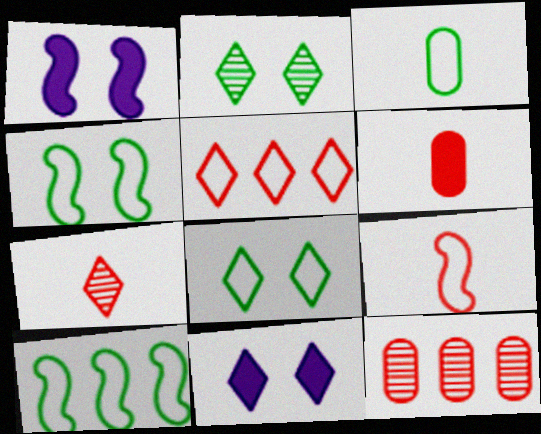[[3, 8, 10], 
[6, 7, 9]]